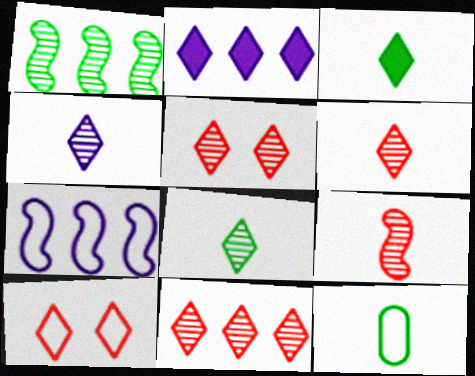[[2, 8, 10], 
[4, 6, 8], 
[5, 6, 11], 
[7, 10, 12]]